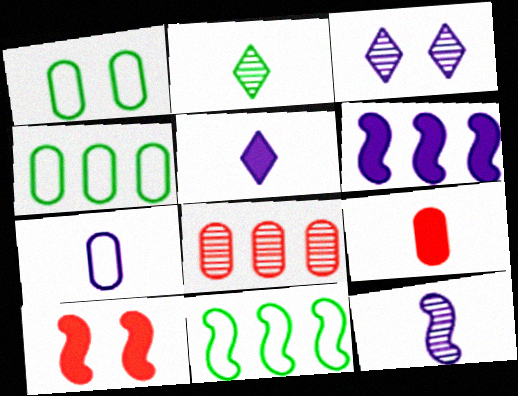[[1, 3, 10], 
[3, 6, 7], 
[3, 9, 11], 
[5, 7, 12], 
[10, 11, 12]]